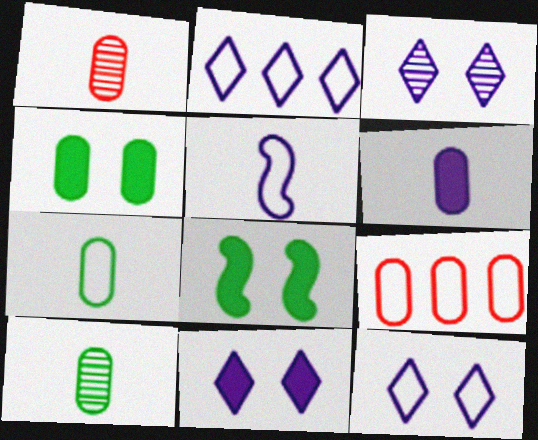[[1, 2, 8], 
[1, 6, 7], 
[3, 11, 12]]